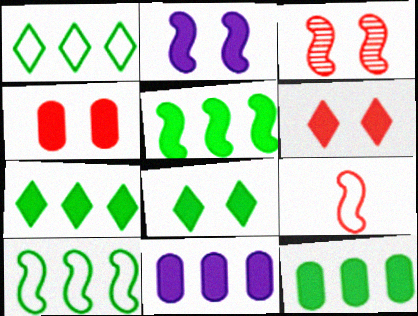[[2, 4, 8], 
[5, 7, 12]]